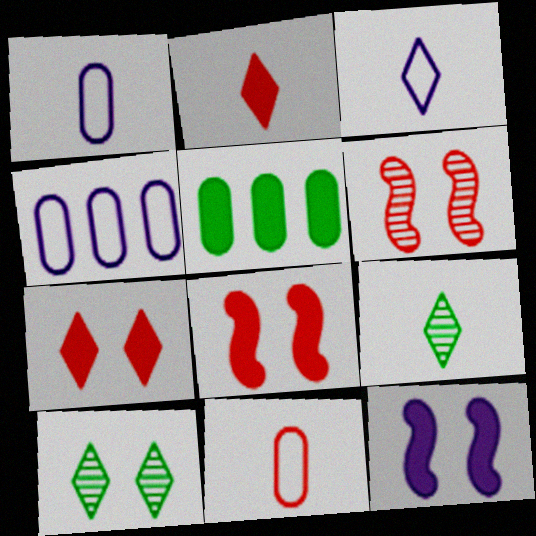[[2, 3, 9], 
[2, 5, 12], 
[3, 5, 6], 
[4, 8, 9]]